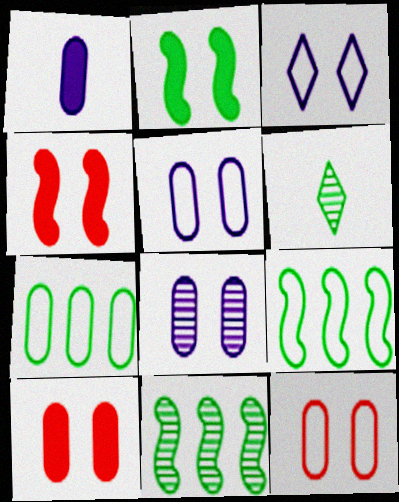[[2, 6, 7]]